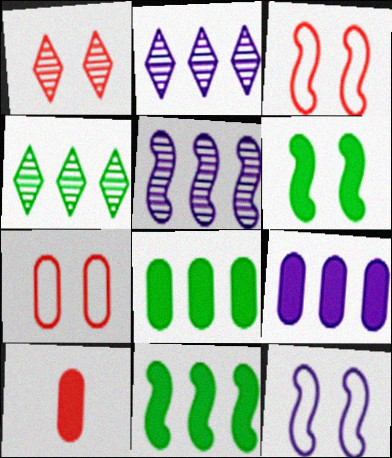[[4, 10, 12]]